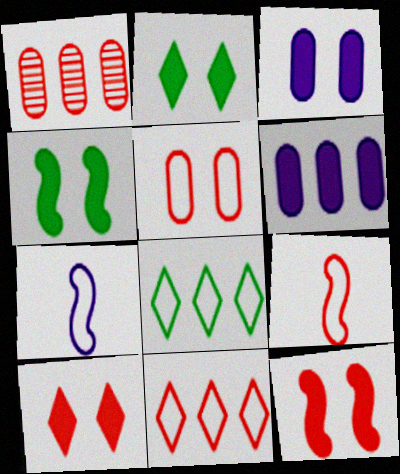[[1, 2, 7], 
[1, 9, 10], 
[2, 3, 12], 
[3, 4, 10], 
[5, 7, 8], 
[5, 9, 11]]